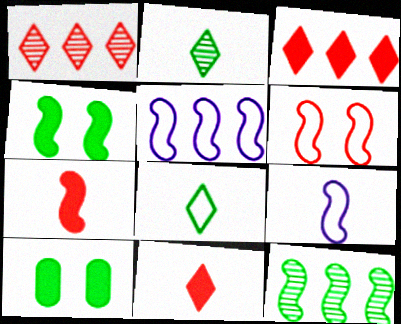[[1, 9, 10], 
[8, 10, 12]]